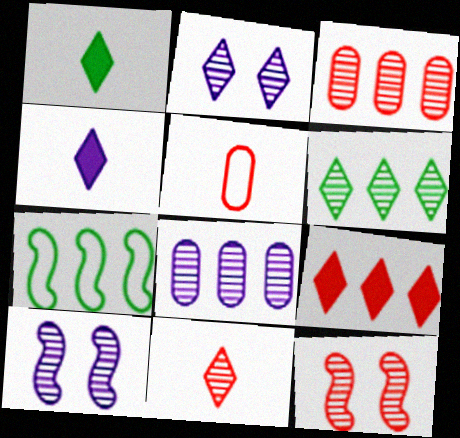[[2, 6, 11], 
[3, 11, 12], 
[5, 9, 12], 
[7, 8, 9]]